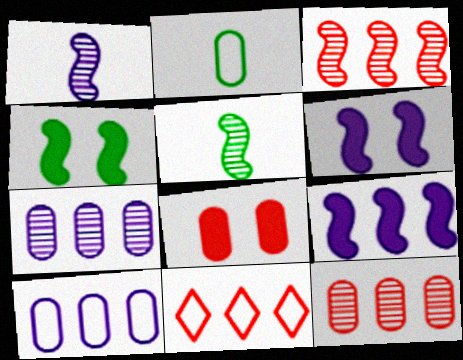[[2, 7, 8]]